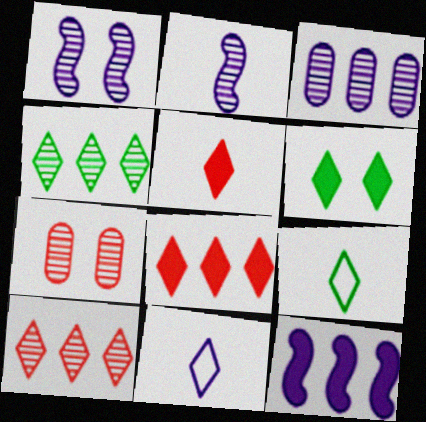[[2, 4, 7], 
[4, 6, 9], 
[6, 10, 11], 
[7, 9, 12]]